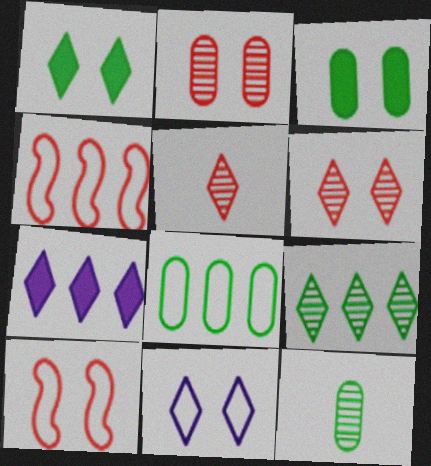[[1, 6, 11], 
[3, 8, 12], 
[7, 10, 12]]